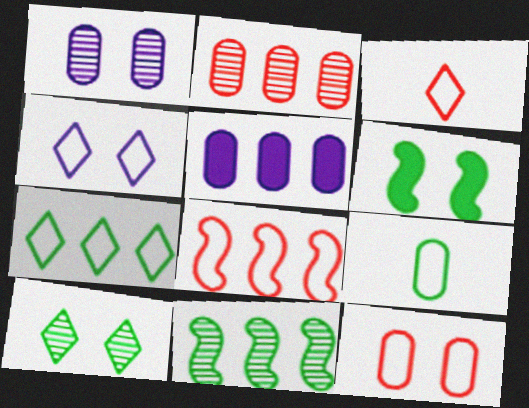[[3, 4, 7], 
[3, 8, 12], 
[4, 8, 9]]